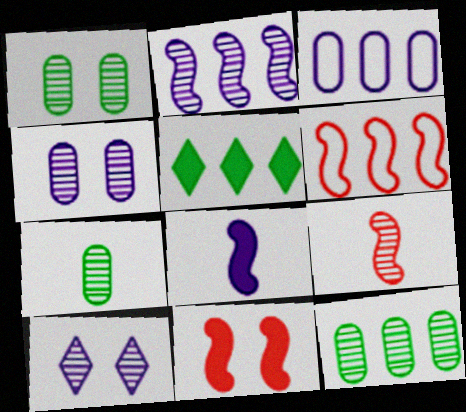[[1, 7, 12], 
[3, 8, 10], 
[6, 9, 11], 
[9, 10, 12]]